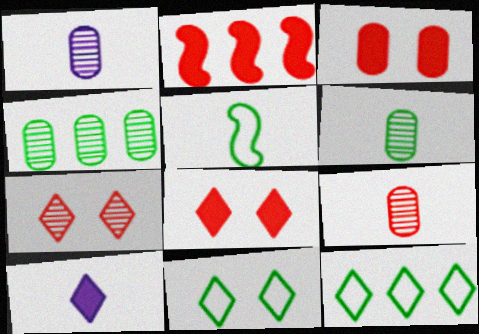[[1, 2, 11], 
[1, 6, 9], 
[5, 9, 10], 
[7, 10, 12]]